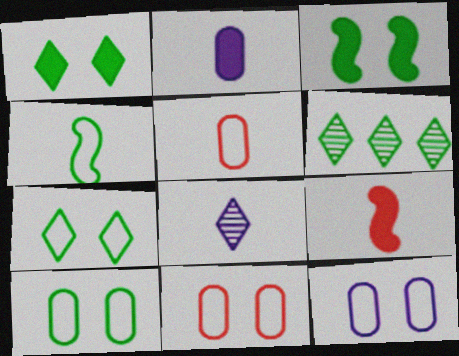[[6, 9, 12], 
[10, 11, 12]]